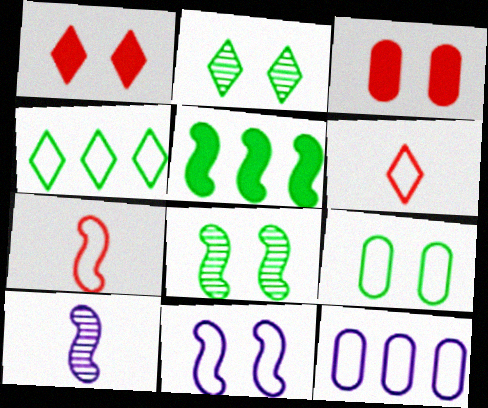[[2, 3, 11], 
[3, 4, 10]]